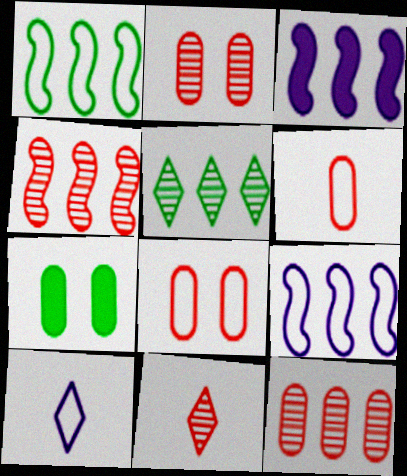[[1, 3, 4], 
[1, 8, 10], 
[2, 4, 11], 
[4, 7, 10], 
[7, 9, 11]]